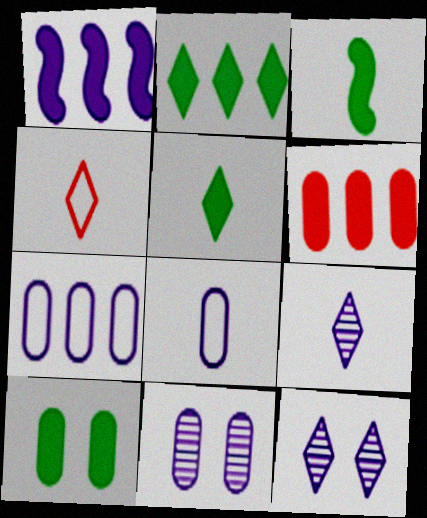[[1, 2, 6], 
[1, 8, 12], 
[2, 3, 10], 
[2, 4, 12], 
[4, 5, 9]]